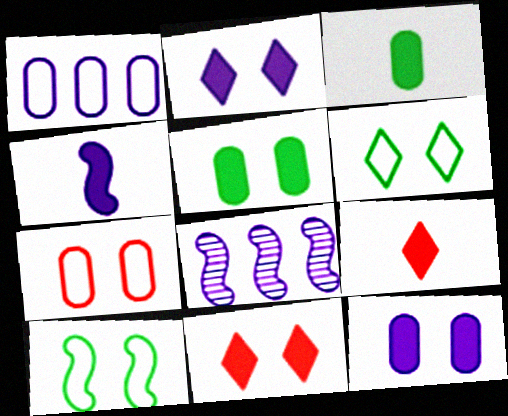[[3, 4, 9]]